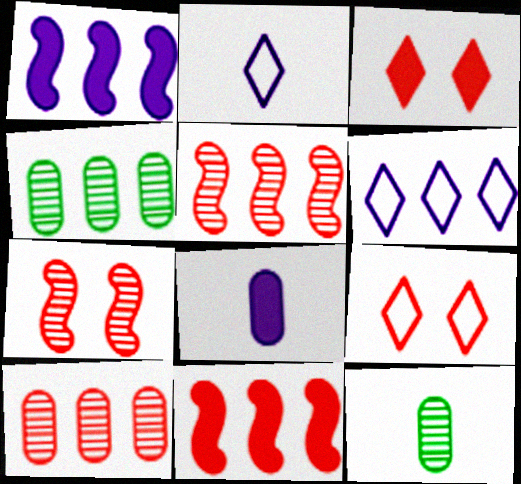[[1, 9, 12], 
[4, 6, 11]]